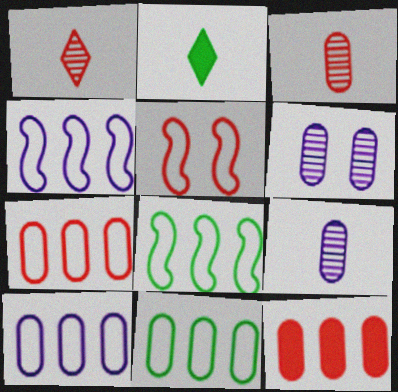[[1, 5, 12], 
[7, 10, 11]]